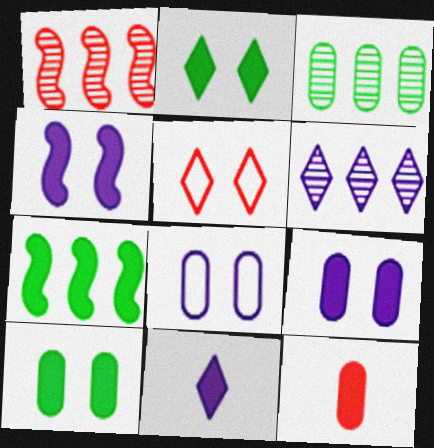[[1, 3, 6], 
[1, 5, 12], 
[3, 8, 12]]